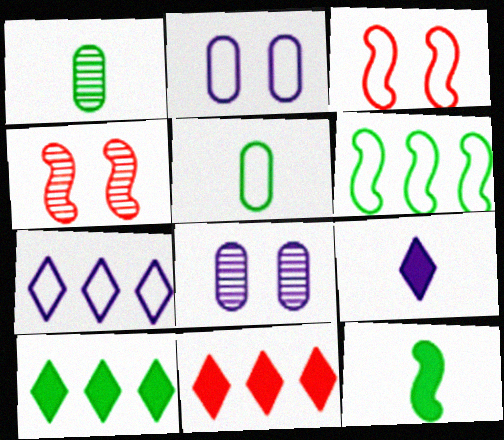[[3, 5, 7]]